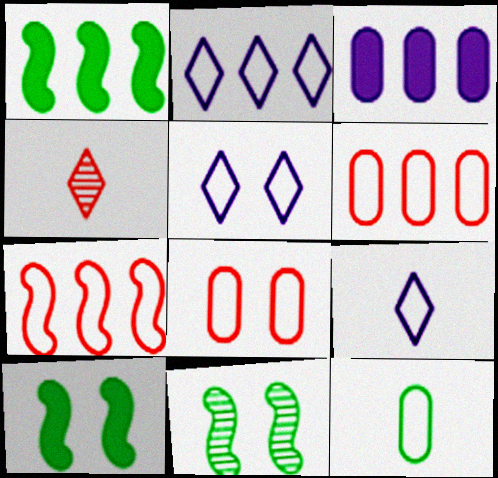[[2, 5, 9], 
[5, 7, 12]]